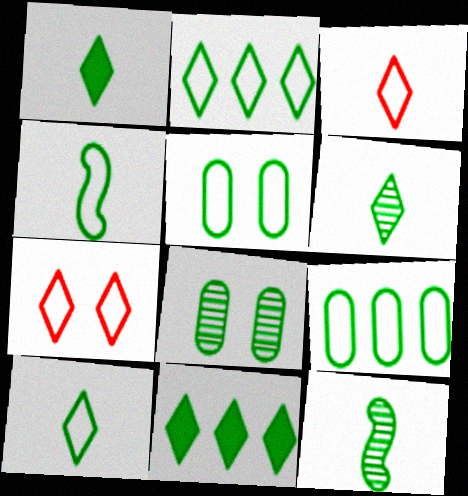[[1, 6, 10], 
[2, 4, 5], 
[4, 8, 11], 
[5, 11, 12]]